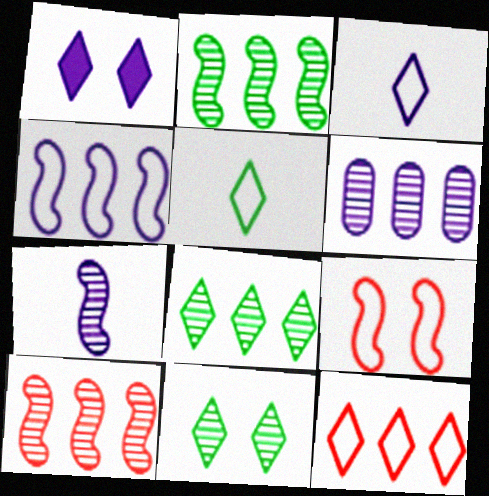[[6, 8, 10]]